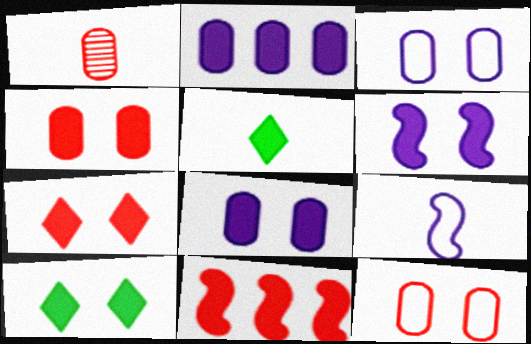[[1, 5, 9], 
[4, 6, 10], 
[5, 8, 11]]